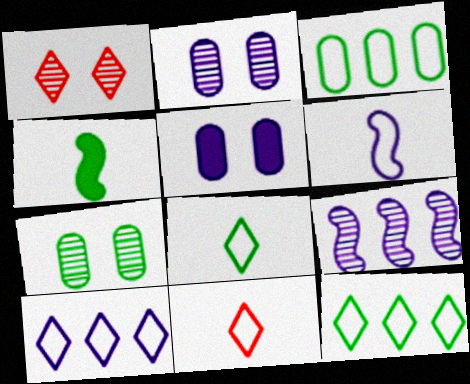[[4, 7, 12]]